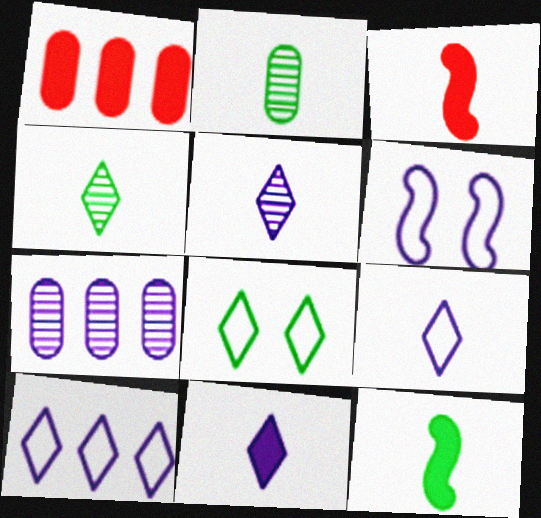[[1, 4, 6], 
[2, 3, 9], 
[3, 7, 8], 
[5, 9, 11], 
[6, 7, 11]]